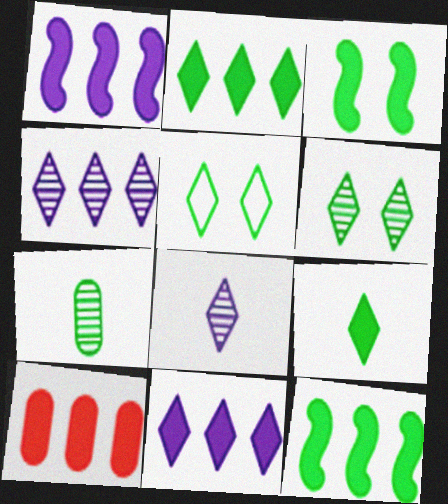[[1, 2, 10], 
[5, 7, 12], 
[10, 11, 12]]